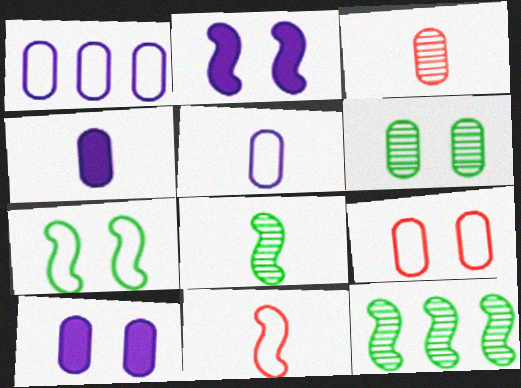[[2, 11, 12], 
[6, 9, 10]]